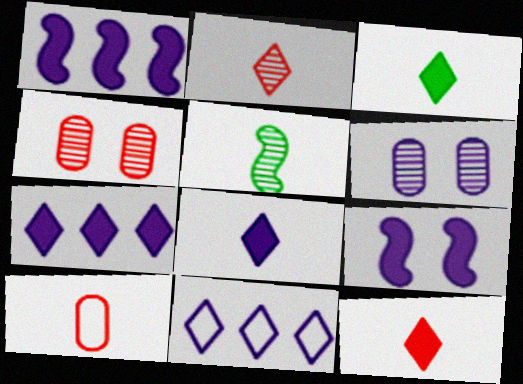[[3, 8, 12], 
[5, 8, 10]]